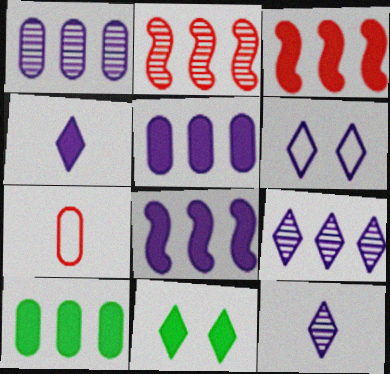[[4, 6, 9]]